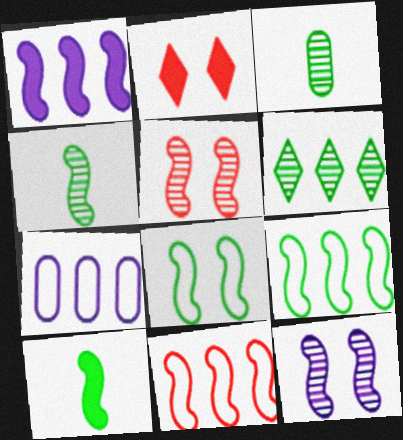[[2, 4, 7], 
[10, 11, 12]]